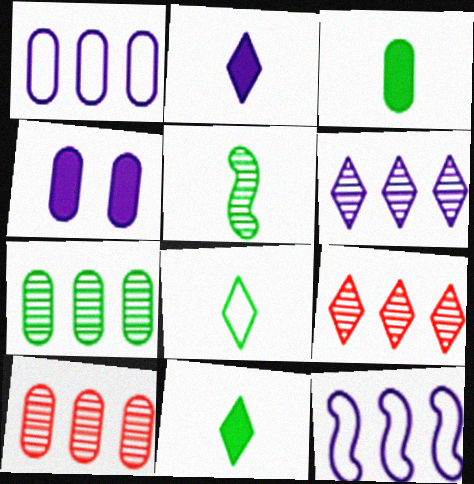[[3, 5, 8]]